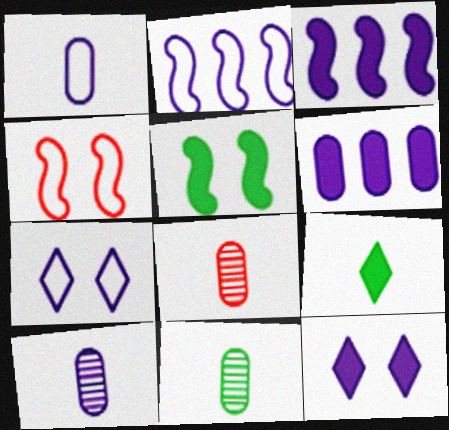[[1, 2, 7], 
[2, 10, 12], 
[3, 7, 10], 
[8, 10, 11]]